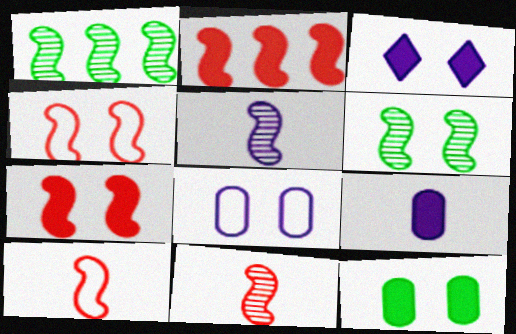[[2, 4, 11], 
[3, 7, 12]]